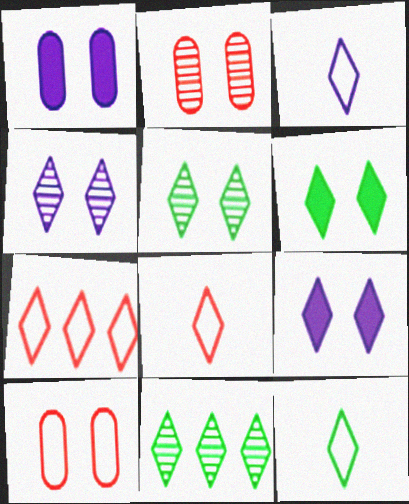[[3, 8, 12], 
[6, 11, 12], 
[8, 9, 11]]